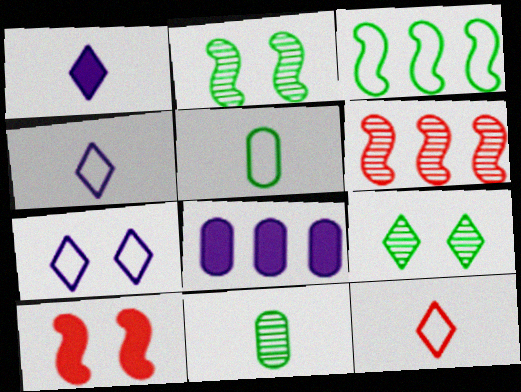[[2, 8, 12]]